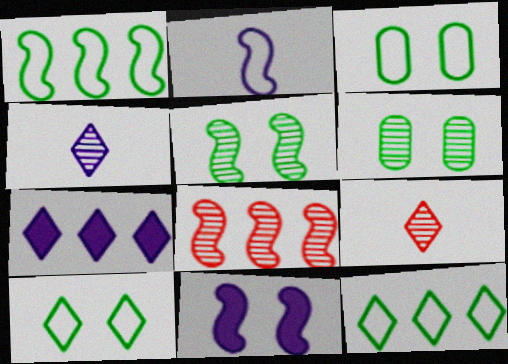[[4, 6, 8], 
[7, 9, 10]]